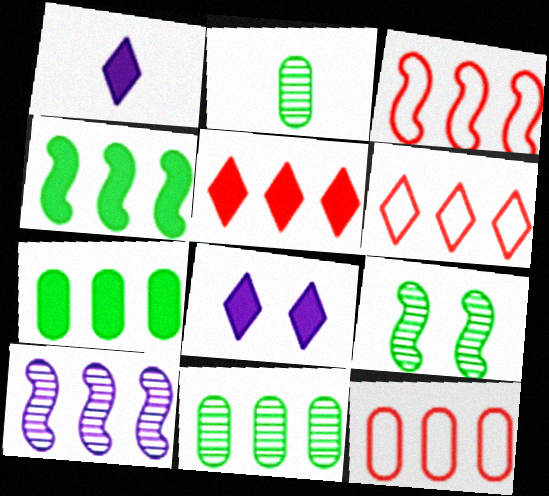[[1, 9, 12], 
[2, 3, 8], 
[3, 4, 10], 
[3, 6, 12], 
[6, 7, 10]]